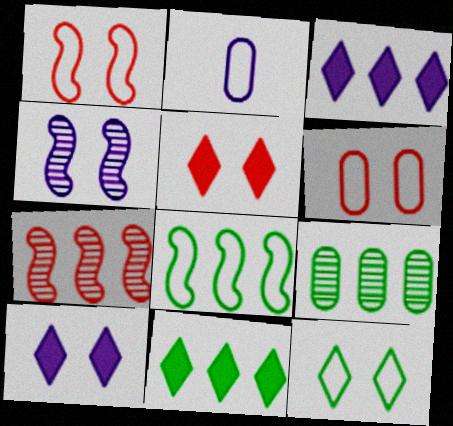[[2, 3, 4], 
[8, 9, 11]]